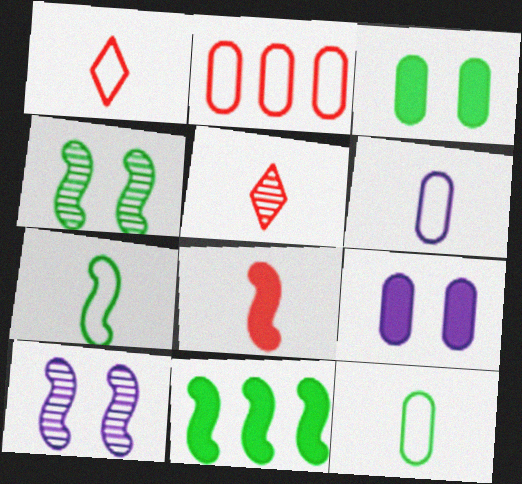[[1, 6, 7], 
[4, 7, 11]]